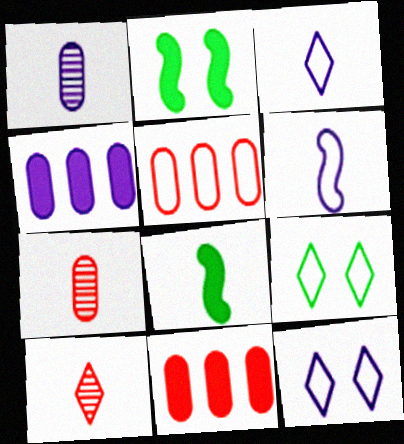[[3, 7, 8], 
[5, 6, 9]]